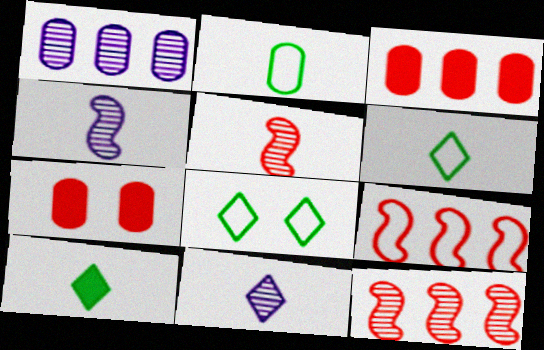[[1, 2, 7], 
[3, 4, 8]]